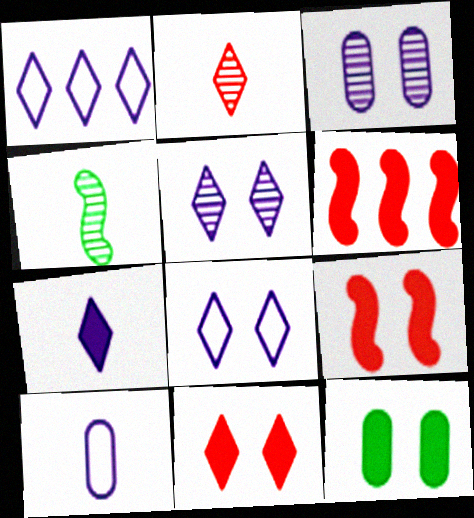[[1, 5, 7], 
[6, 7, 12]]